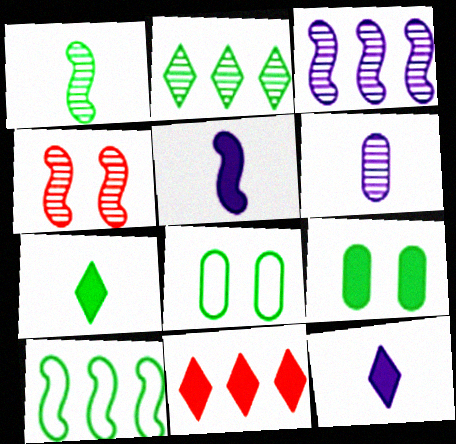[[1, 3, 4], 
[2, 4, 6], 
[4, 5, 10], 
[5, 9, 11]]